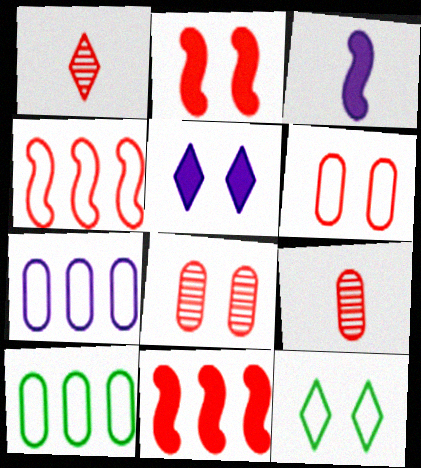[[1, 6, 11]]